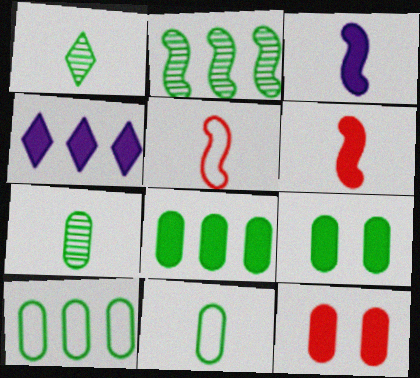[[4, 6, 9], 
[7, 9, 10]]